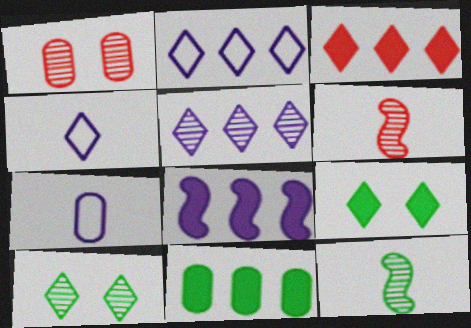[[1, 5, 12], 
[1, 7, 11], 
[3, 4, 10], 
[3, 8, 11]]